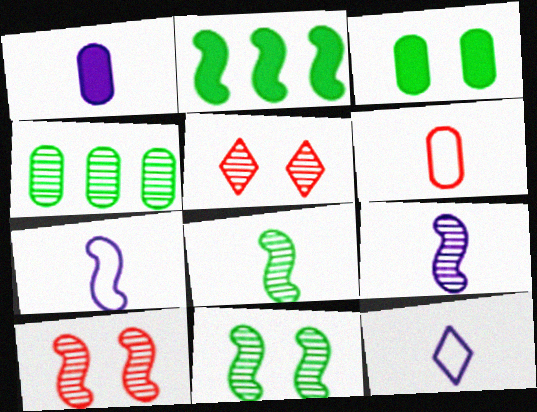[[1, 9, 12], 
[2, 7, 10], 
[4, 5, 9]]